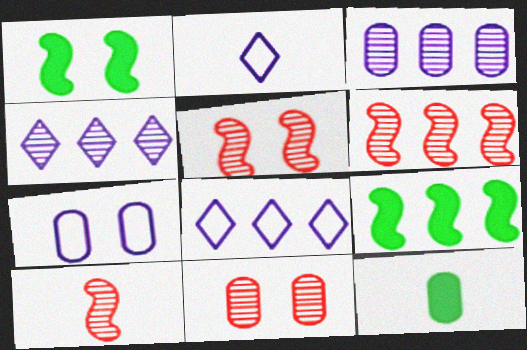[[2, 9, 11], 
[2, 10, 12], 
[5, 6, 10], 
[5, 8, 12]]